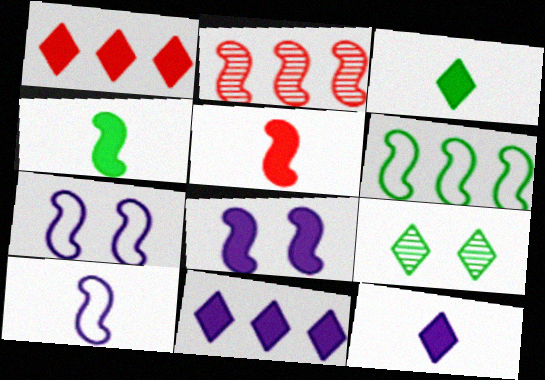[[2, 4, 7]]